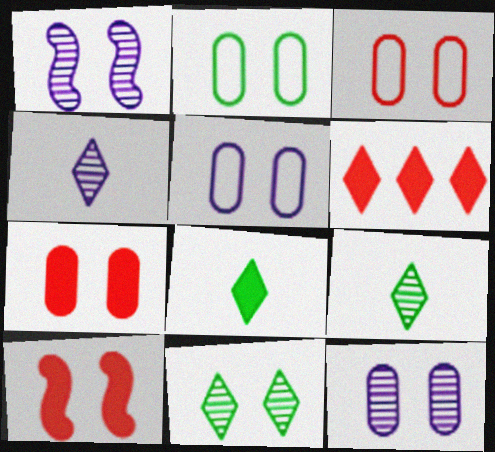[[2, 3, 5], 
[2, 7, 12], 
[5, 10, 11]]